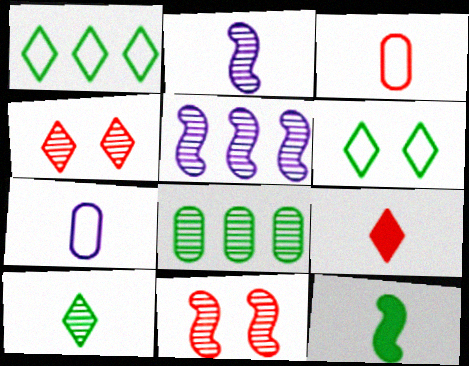[[2, 4, 8], 
[6, 8, 12]]